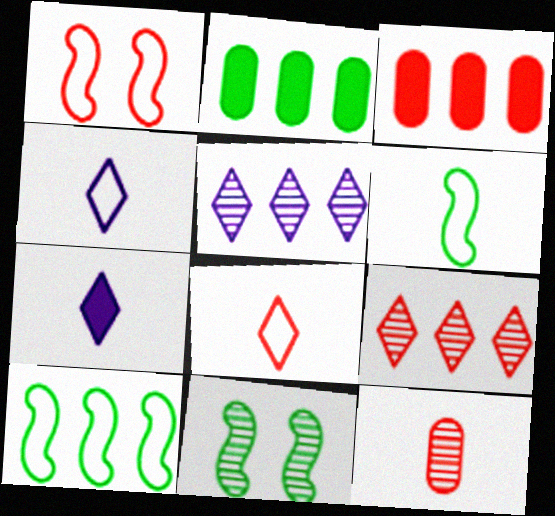[[3, 4, 11], 
[3, 5, 10], 
[5, 11, 12], 
[6, 7, 12]]